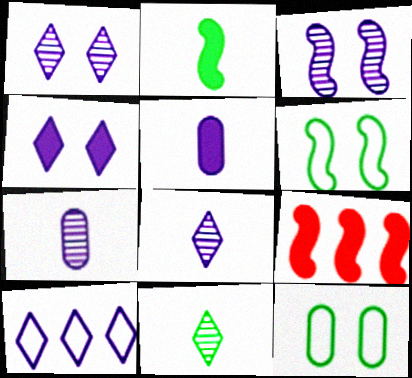[[3, 5, 10], 
[4, 8, 10], 
[8, 9, 12]]